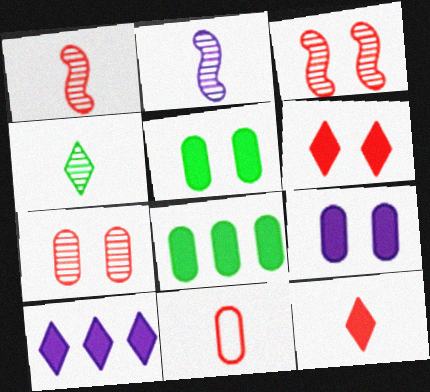[[1, 11, 12]]